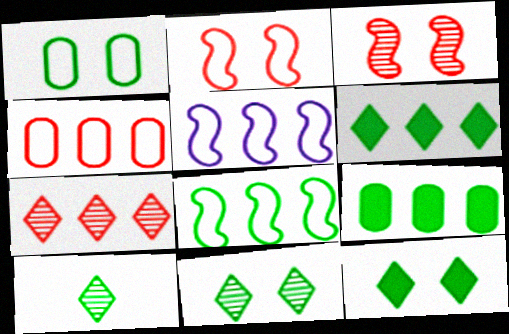[[5, 7, 9]]